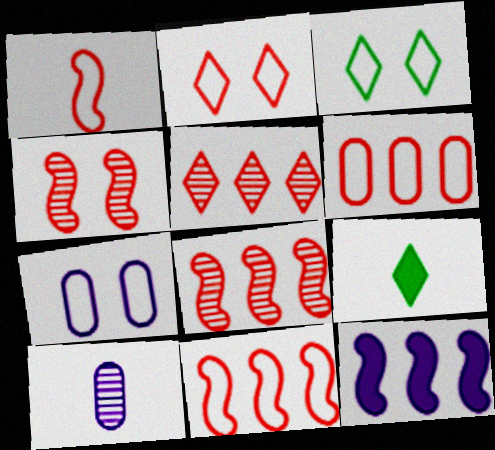[[1, 2, 6], 
[1, 9, 10], 
[7, 8, 9]]